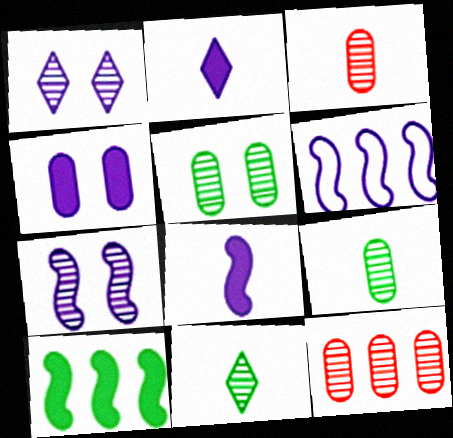[[6, 7, 8], 
[7, 11, 12]]